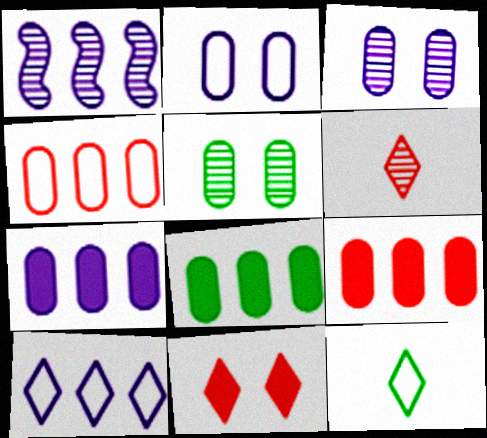[[1, 5, 6], 
[1, 7, 10], 
[7, 8, 9]]